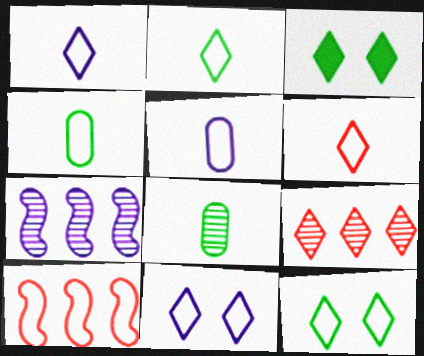[[1, 2, 6], 
[1, 3, 9], 
[4, 10, 11], 
[5, 10, 12]]